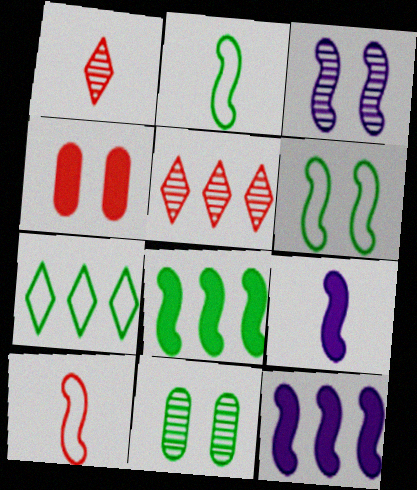[[3, 8, 10], 
[4, 5, 10]]